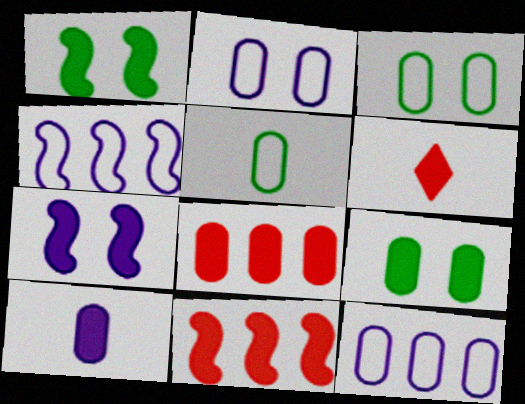[[8, 9, 10]]